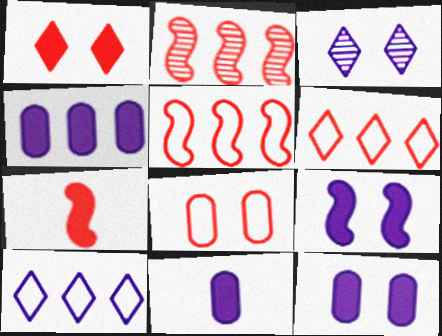[[4, 11, 12]]